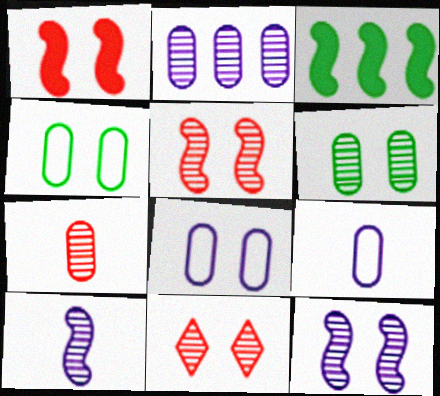[[2, 6, 7], 
[3, 9, 11], 
[6, 11, 12]]